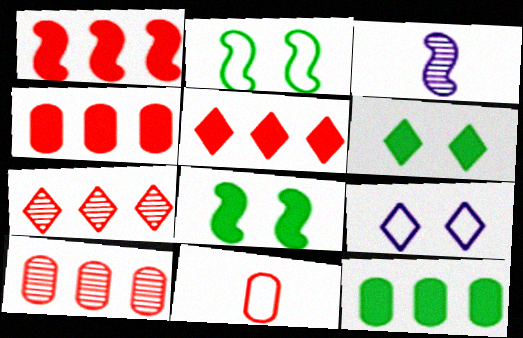[[1, 2, 3], 
[1, 4, 5]]